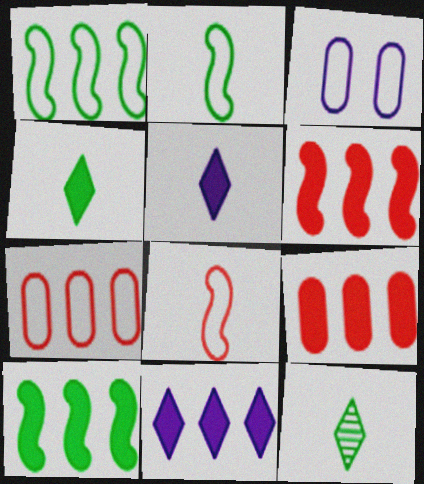[[3, 6, 12], 
[9, 10, 11]]